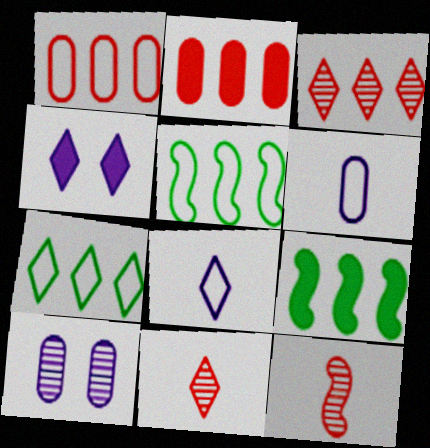[[4, 7, 11]]